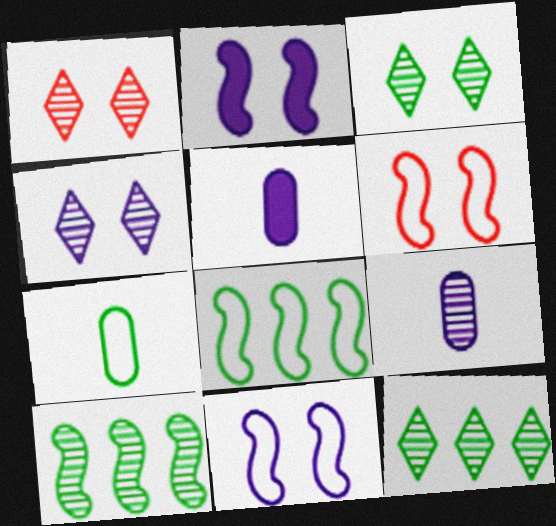[[1, 3, 4], 
[1, 5, 8], 
[1, 9, 10], 
[5, 6, 12]]